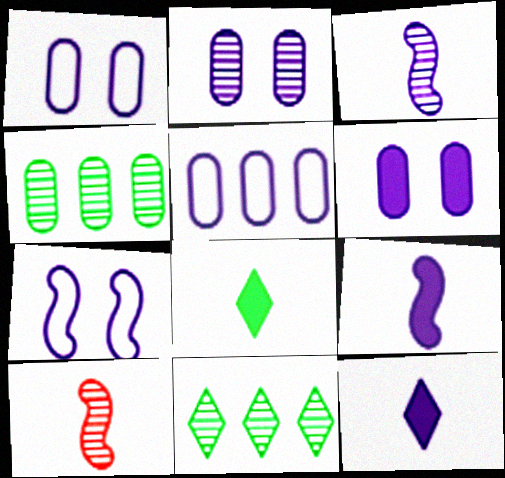[[1, 2, 6], 
[2, 10, 11]]